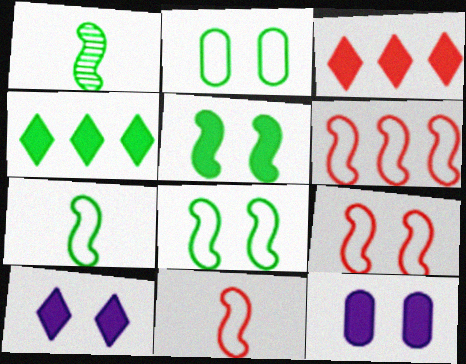[[1, 2, 4], 
[6, 9, 11]]